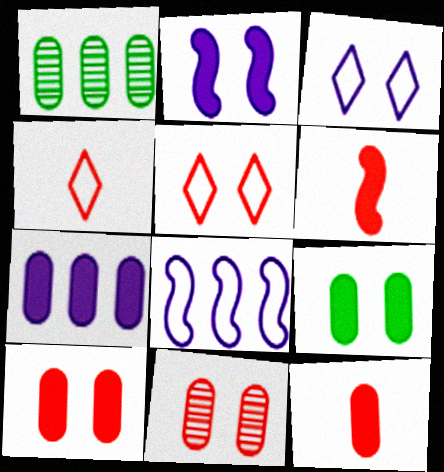[[1, 2, 4], 
[1, 3, 6], 
[7, 9, 12]]